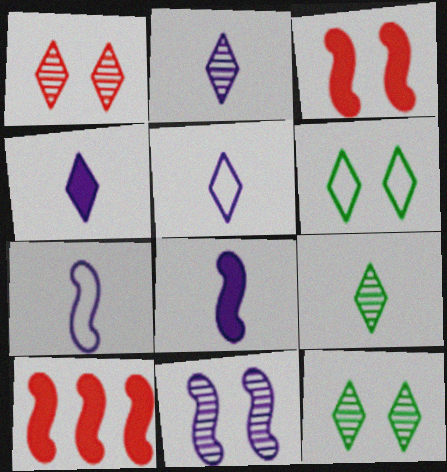[[2, 4, 5]]